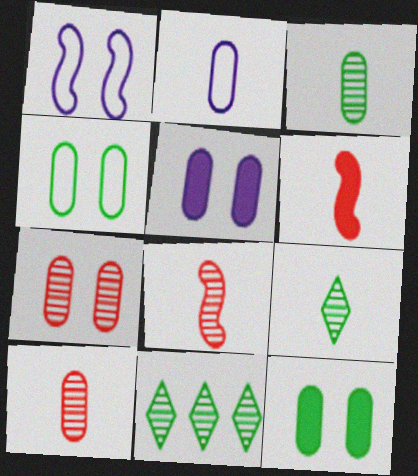[[2, 6, 9], 
[4, 5, 7]]